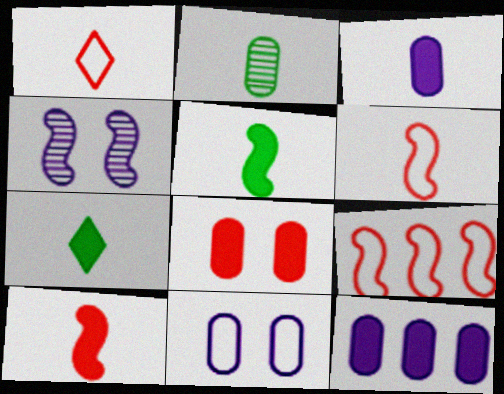[[3, 7, 10], 
[4, 5, 9]]